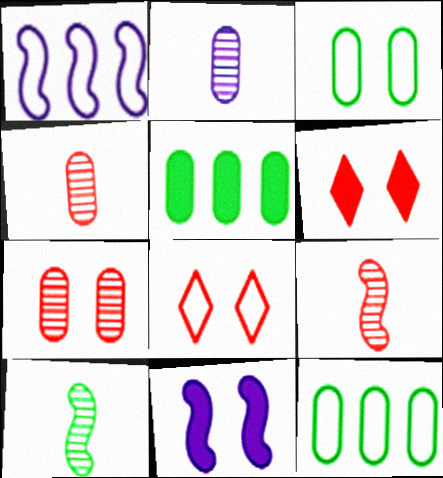[]